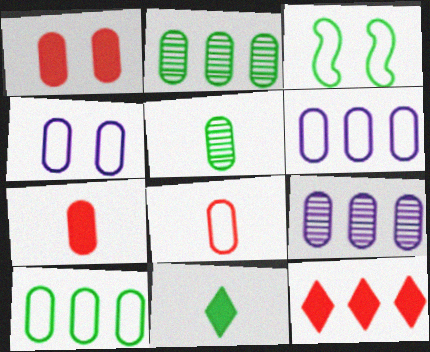[[1, 5, 6], 
[2, 3, 11], 
[2, 4, 7], 
[4, 8, 10]]